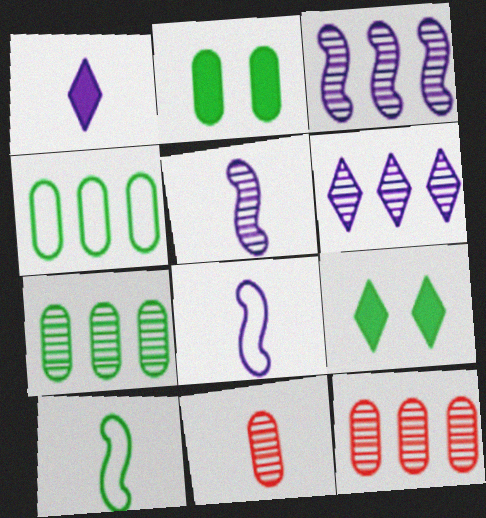[[1, 10, 11], 
[7, 9, 10], 
[8, 9, 12]]